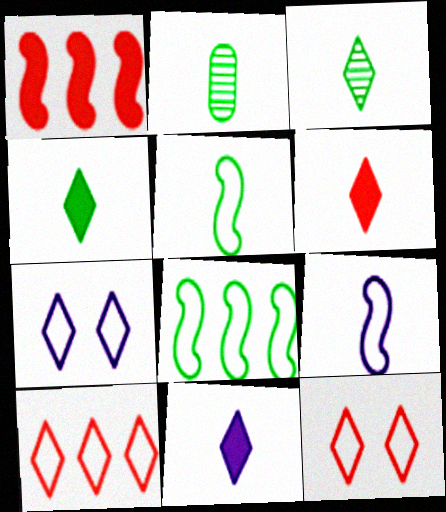[[1, 2, 7], 
[2, 4, 5], 
[2, 6, 9], 
[4, 6, 11]]